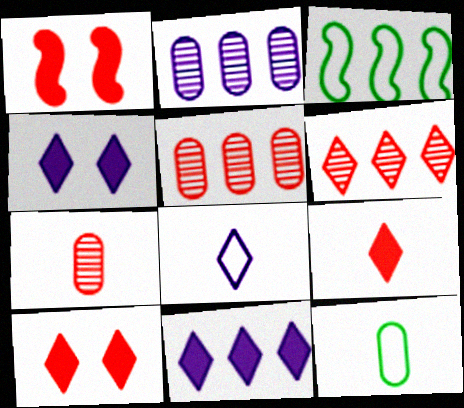[[3, 4, 7], 
[3, 5, 11]]